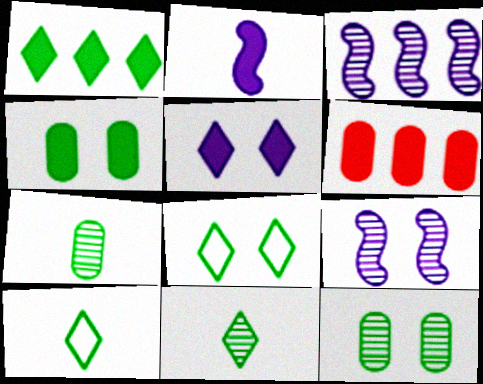[[1, 8, 11], 
[6, 9, 10]]